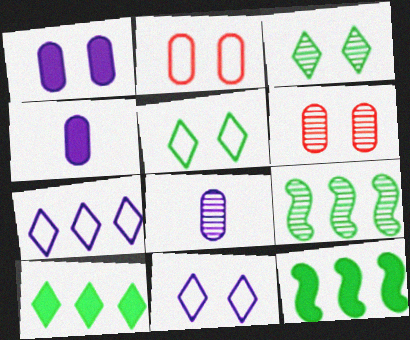[]